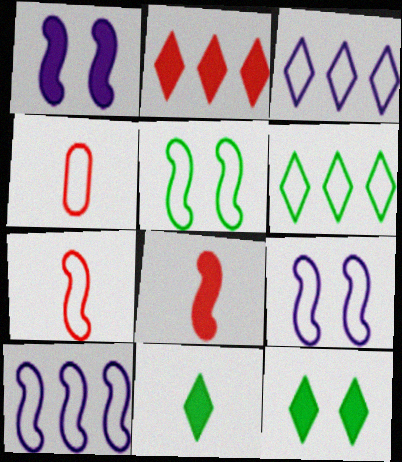[[3, 4, 5], 
[4, 6, 9], 
[5, 7, 10]]